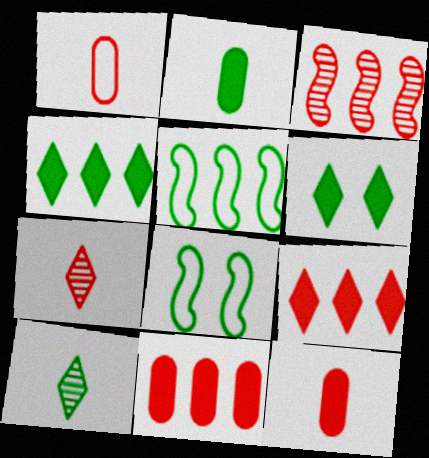[]